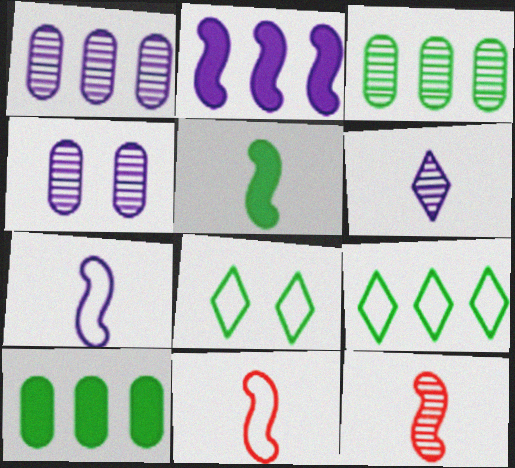[[3, 5, 8], 
[5, 7, 12]]